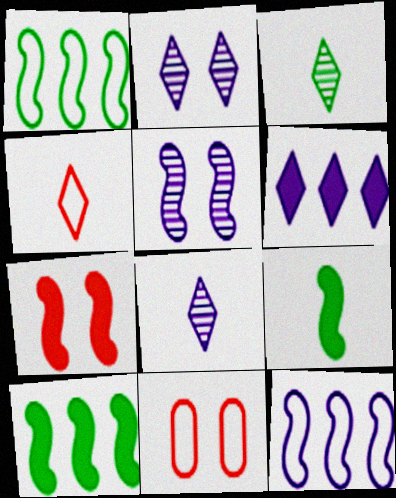[[8, 10, 11]]